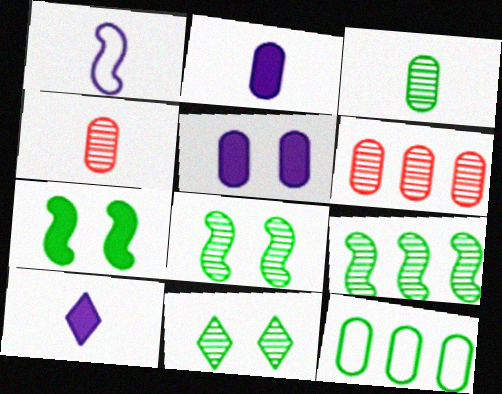[[3, 9, 11], 
[4, 5, 12]]